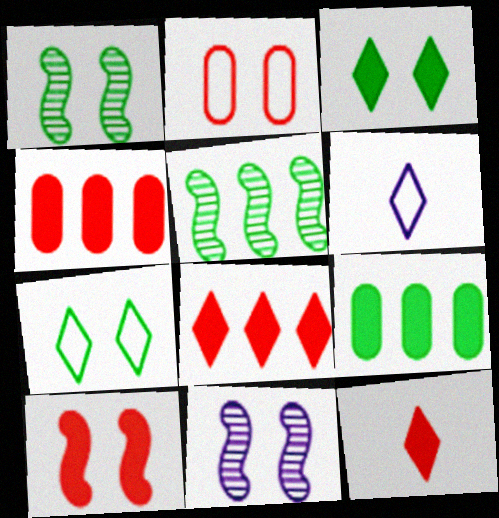[[1, 4, 6], 
[2, 3, 11], 
[4, 10, 12]]